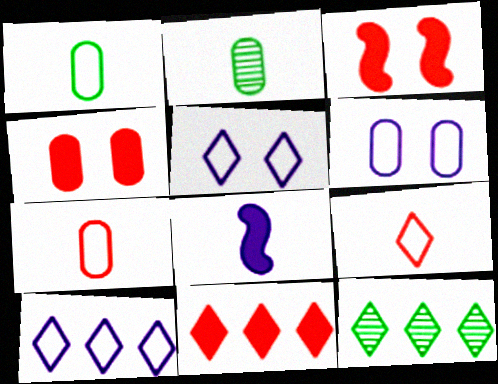[[2, 3, 10], 
[2, 8, 9], 
[10, 11, 12]]